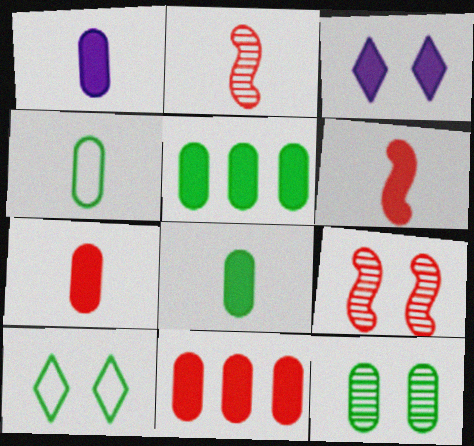[[1, 7, 8], 
[3, 5, 6], 
[4, 5, 12]]